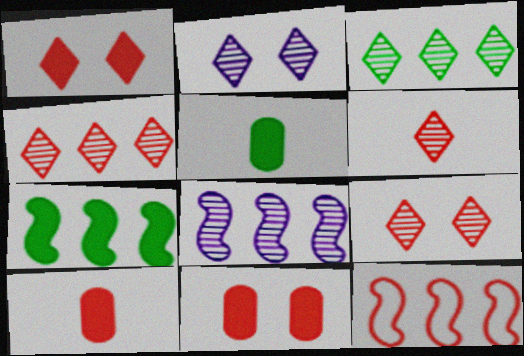[[2, 3, 6], 
[2, 5, 12], 
[4, 6, 9], 
[6, 11, 12], 
[7, 8, 12], 
[9, 10, 12]]